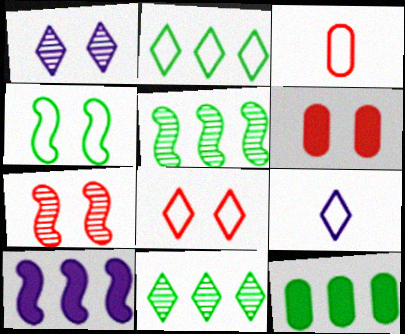[[1, 4, 6], 
[2, 5, 12], 
[2, 8, 9], 
[5, 6, 9], 
[6, 7, 8], 
[7, 9, 12]]